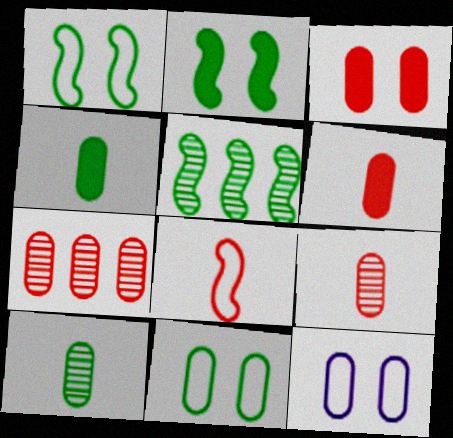[[4, 7, 12]]